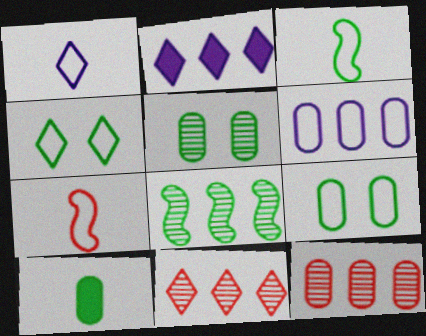[[2, 5, 7], 
[4, 6, 7], 
[4, 8, 10]]